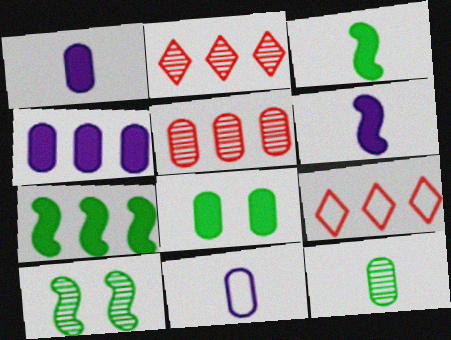[[1, 9, 10], 
[5, 8, 11]]